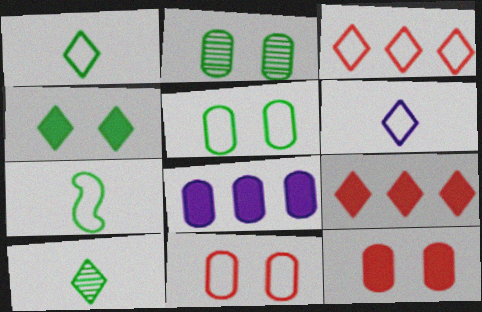[]